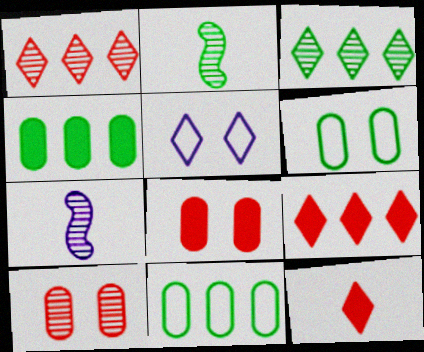[[3, 5, 12], 
[3, 7, 10], 
[6, 7, 9]]